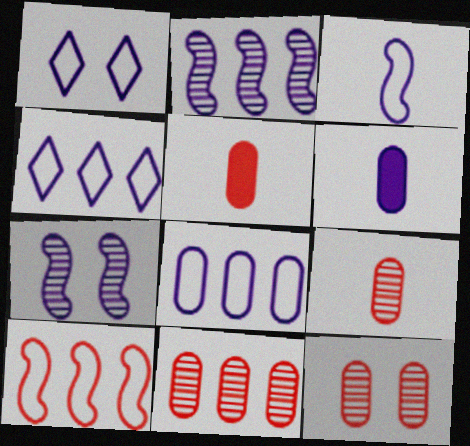[[1, 2, 6], 
[1, 3, 8], 
[4, 6, 7], 
[9, 11, 12]]